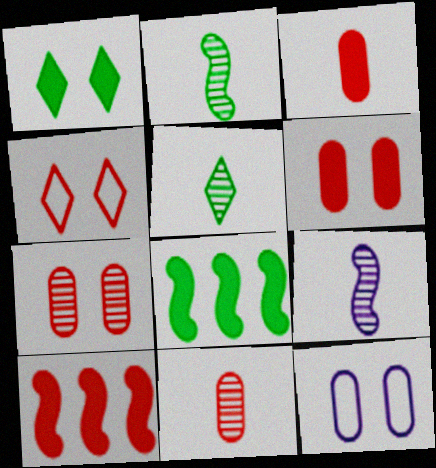[[4, 10, 11], 
[5, 9, 11], 
[5, 10, 12]]